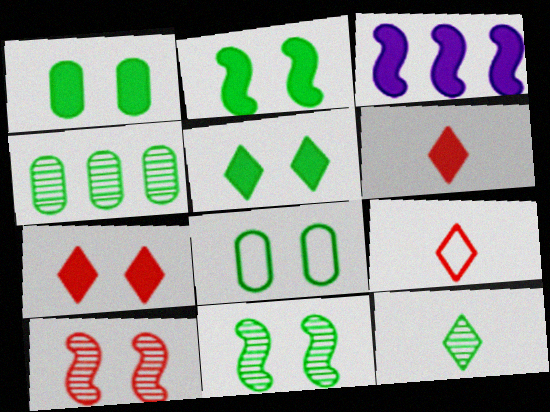[[1, 2, 5], 
[1, 3, 6], 
[4, 11, 12], 
[5, 8, 11]]